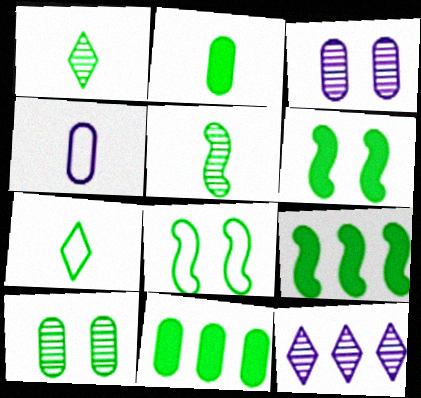[[1, 8, 11], 
[2, 5, 7], 
[5, 8, 9], 
[7, 9, 10]]